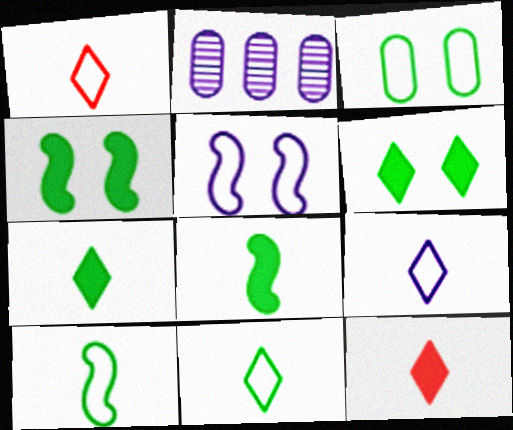[[1, 2, 4], 
[1, 9, 11]]